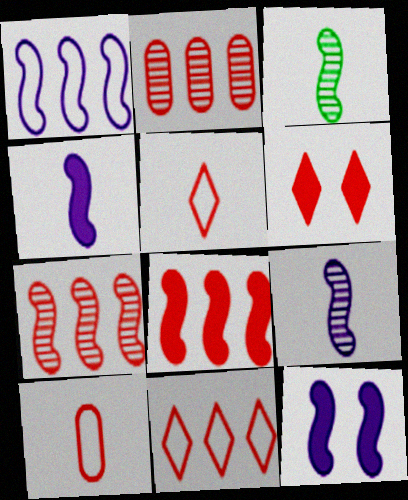[[1, 9, 12], 
[2, 8, 11], 
[6, 7, 10]]